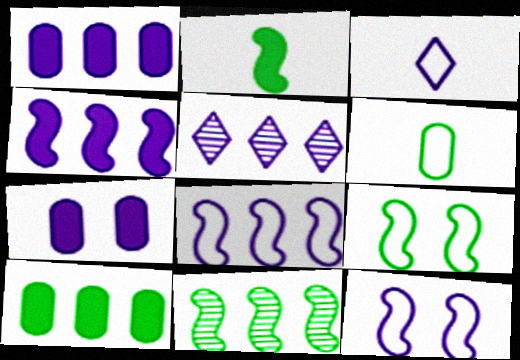[[1, 5, 8], 
[2, 9, 11]]